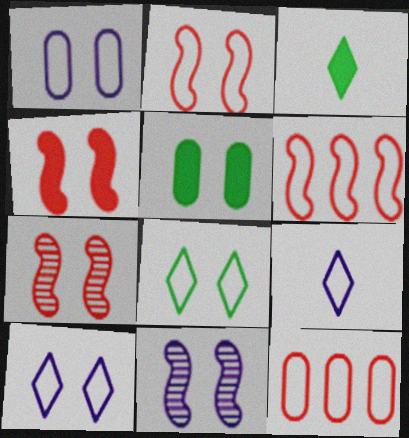[[1, 2, 8], 
[2, 4, 7], 
[3, 11, 12], 
[5, 7, 10]]